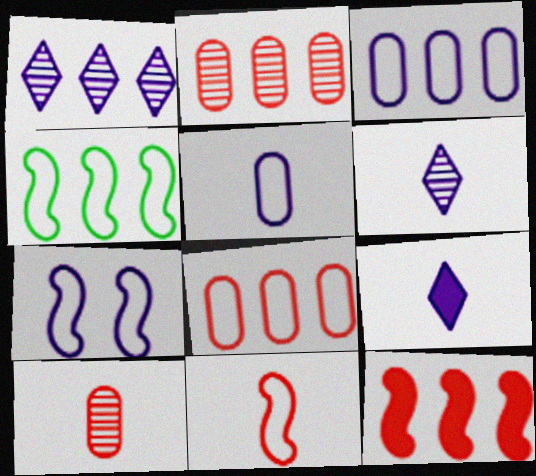[[4, 7, 11]]